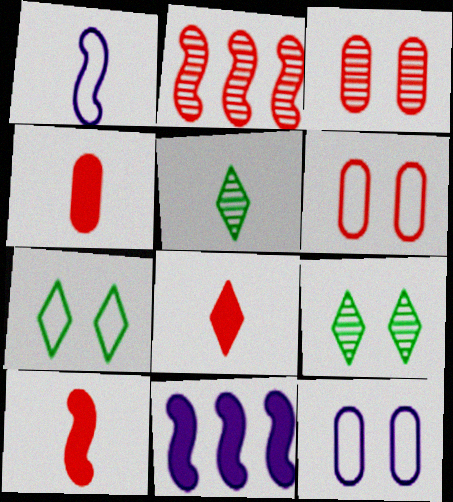[[1, 4, 5], 
[2, 6, 8], 
[4, 8, 10], 
[5, 6, 11]]